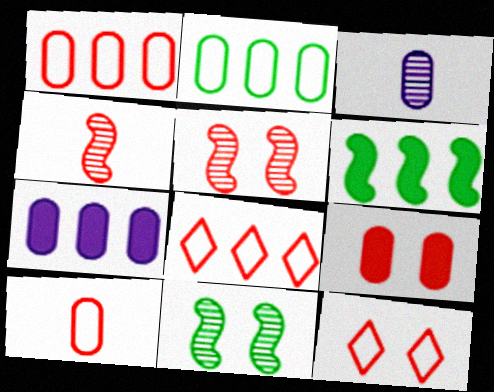[[2, 3, 9], 
[3, 6, 12], 
[4, 8, 9], 
[5, 9, 12]]